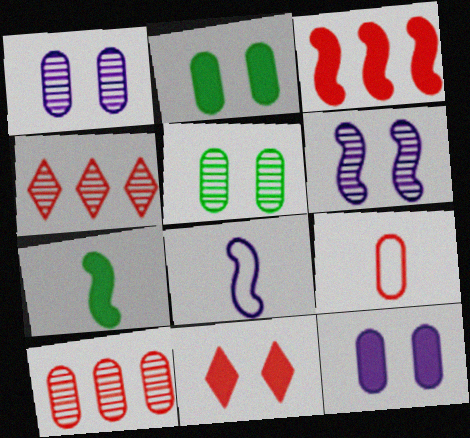[[2, 4, 8]]